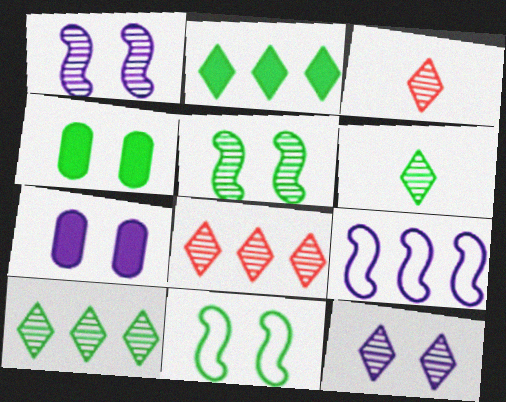[[3, 4, 9], 
[3, 10, 12], 
[6, 8, 12]]